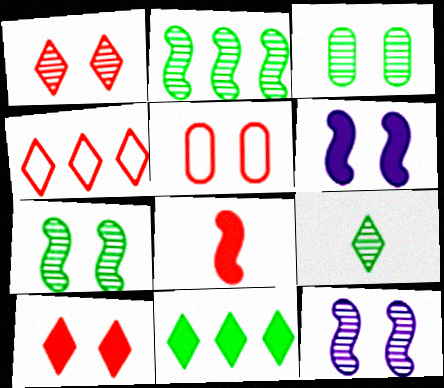[[1, 3, 12], 
[2, 3, 9]]